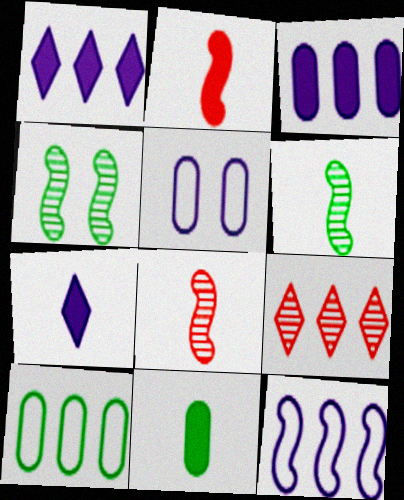[[2, 4, 12], 
[2, 7, 11]]